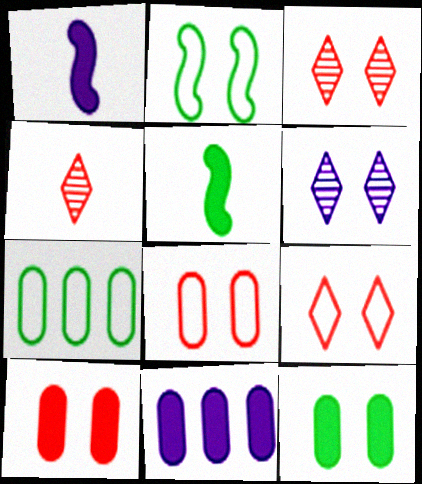[[1, 3, 7], 
[2, 4, 11], 
[2, 6, 10]]